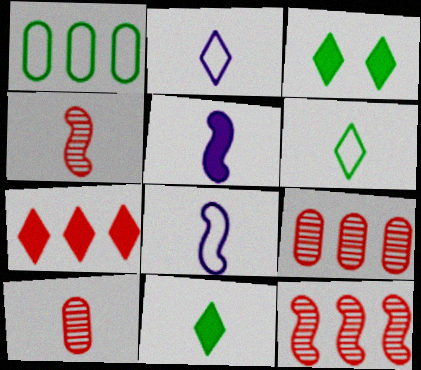[[3, 8, 9], 
[5, 6, 10], 
[8, 10, 11]]